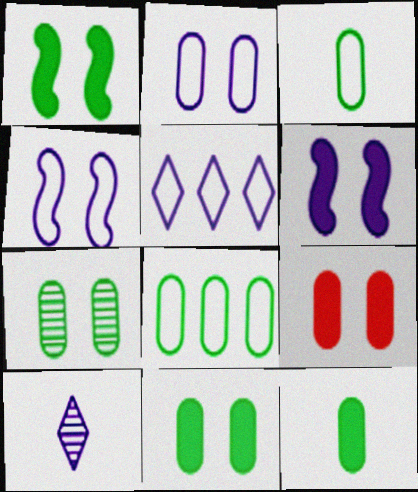[[2, 7, 9], 
[7, 8, 12]]